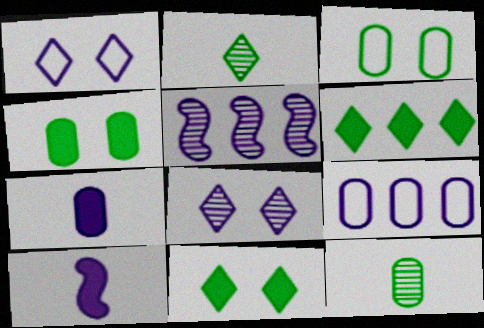[[1, 5, 7], 
[8, 9, 10]]